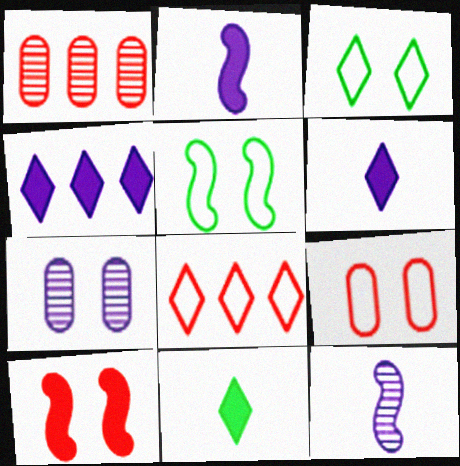[[1, 2, 3], 
[1, 5, 6], 
[3, 7, 10]]